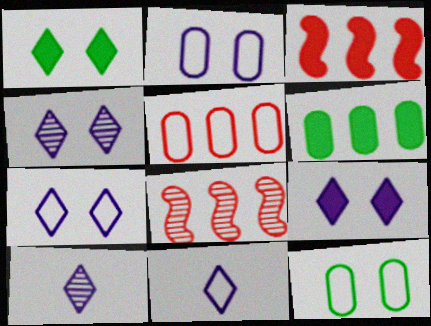[[3, 10, 12], 
[4, 7, 9]]